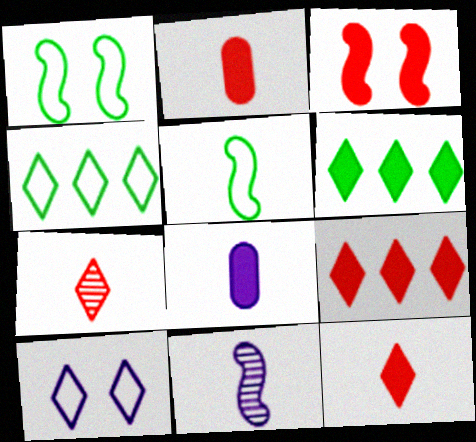[[2, 3, 9], 
[3, 6, 8], 
[5, 7, 8], 
[6, 7, 10]]